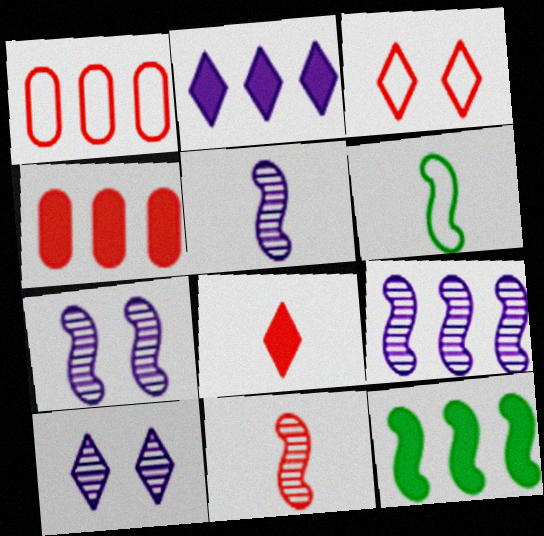[[2, 4, 12], 
[3, 4, 11], 
[4, 6, 10], 
[5, 7, 9]]